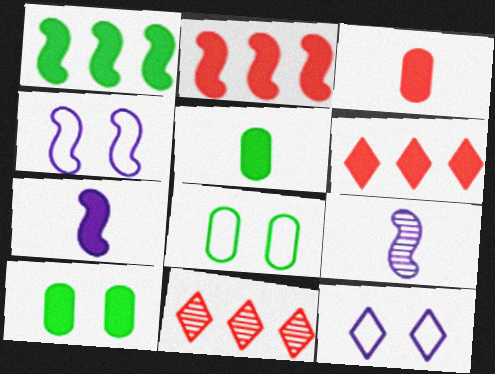[[4, 5, 11], 
[6, 7, 10], 
[6, 8, 9], 
[7, 8, 11]]